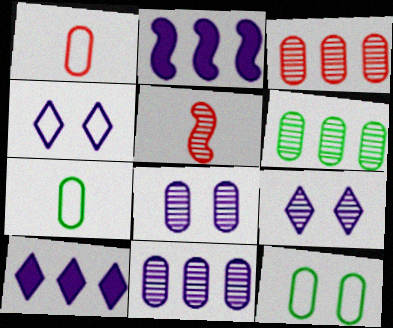[[3, 6, 11], 
[5, 6, 9], 
[5, 10, 12]]